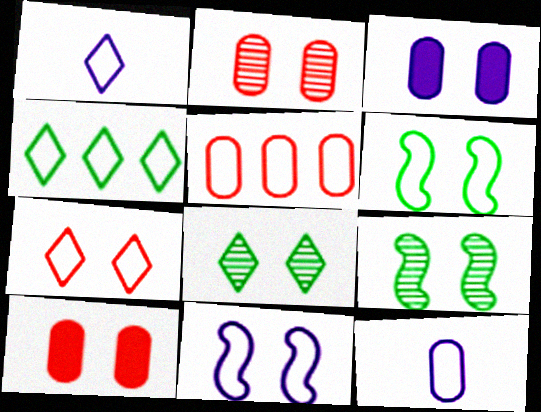[[1, 4, 7], 
[1, 5, 6], 
[3, 7, 9], 
[8, 10, 11]]